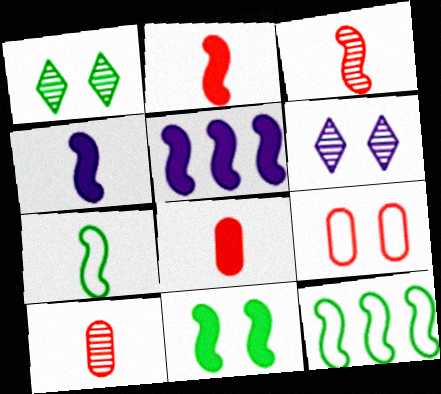[[2, 5, 11], 
[3, 4, 7], 
[6, 8, 12], 
[6, 9, 11]]